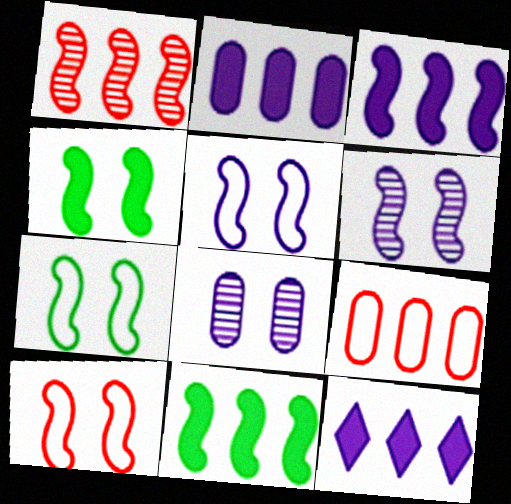[[2, 3, 12], 
[4, 6, 10], 
[5, 7, 10]]